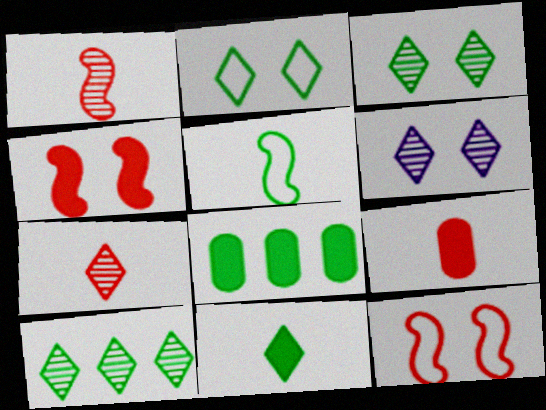[[2, 10, 11], 
[3, 5, 8], 
[6, 7, 10]]